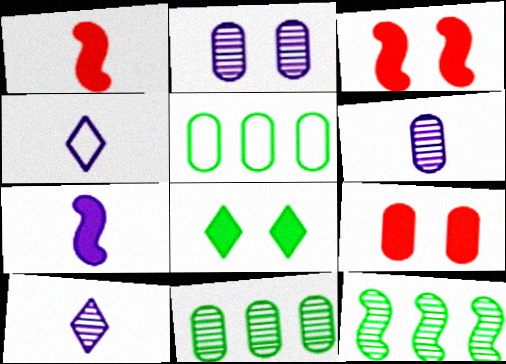[[3, 4, 11], 
[3, 5, 10], 
[4, 6, 7], 
[4, 9, 12], 
[5, 6, 9]]